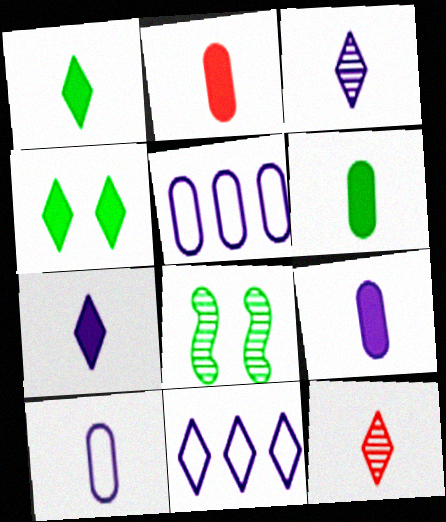[[2, 6, 9], 
[2, 8, 11], 
[4, 11, 12]]